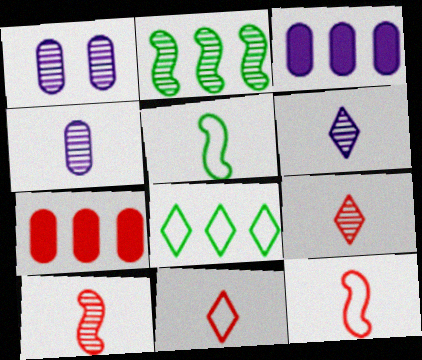[[1, 2, 9]]